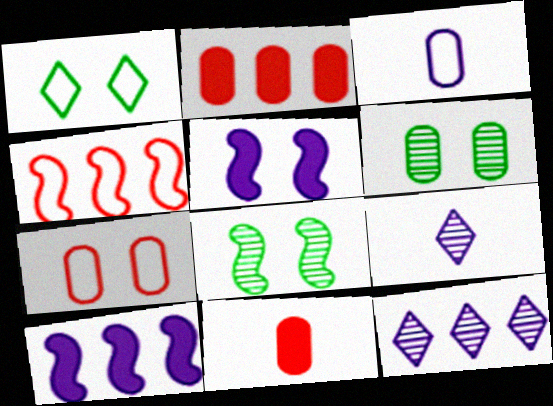[[1, 3, 4], 
[2, 3, 6], 
[3, 5, 12]]